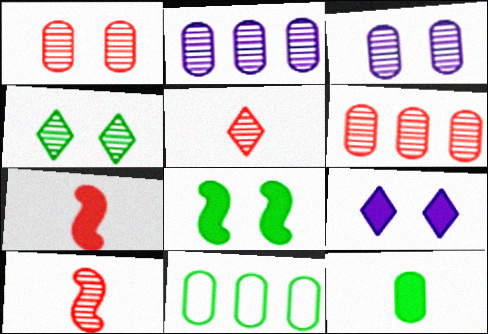[[2, 4, 10], 
[9, 10, 11]]